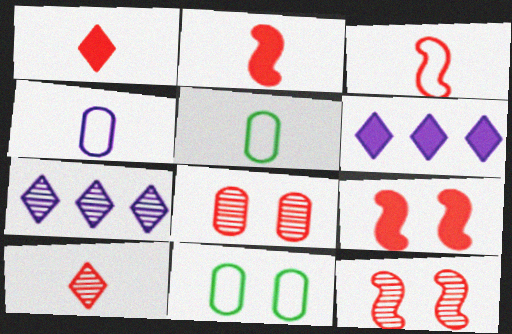[[2, 7, 11], 
[5, 6, 12], 
[5, 7, 9]]